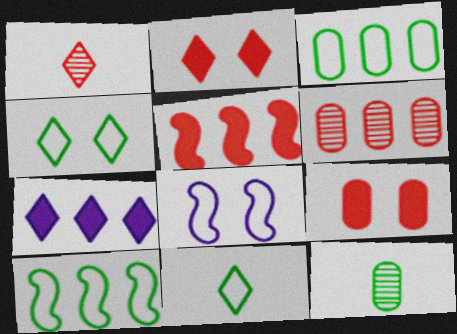[[1, 4, 7], 
[6, 7, 10]]